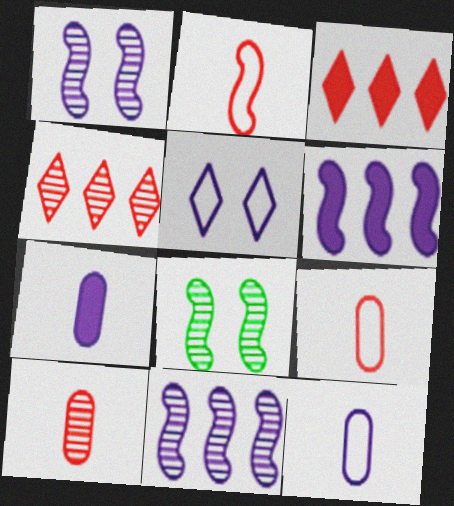[[2, 6, 8], 
[3, 8, 12], 
[5, 7, 11]]